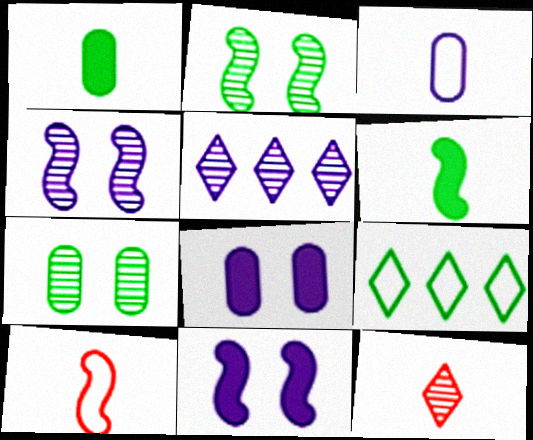[[1, 2, 9], 
[3, 5, 11], 
[3, 6, 12], 
[6, 7, 9]]